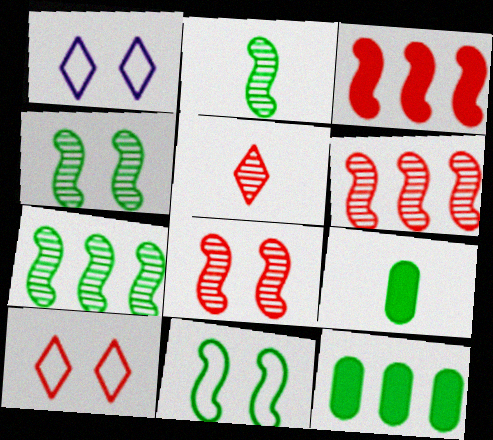[[1, 6, 9], 
[2, 4, 7]]